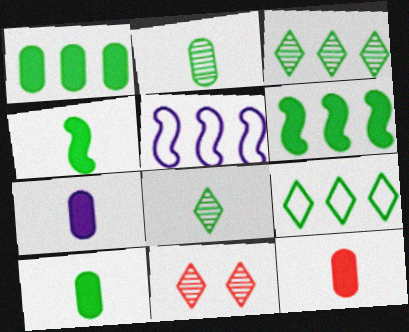[[5, 10, 11], 
[7, 10, 12]]